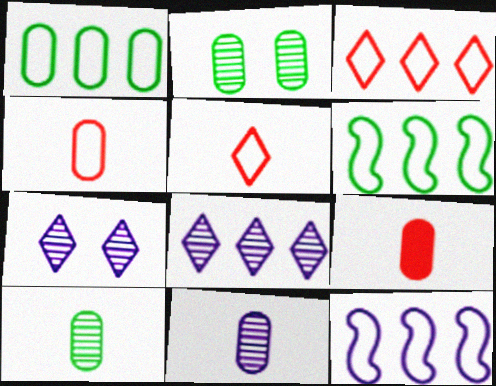[[1, 3, 12], 
[6, 7, 9]]